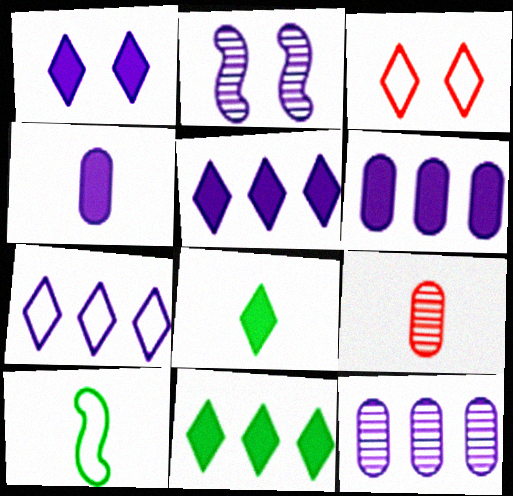[[2, 4, 7]]